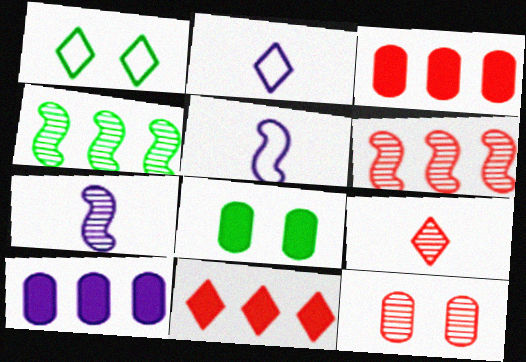[[1, 3, 7], 
[2, 6, 8], 
[6, 9, 12]]